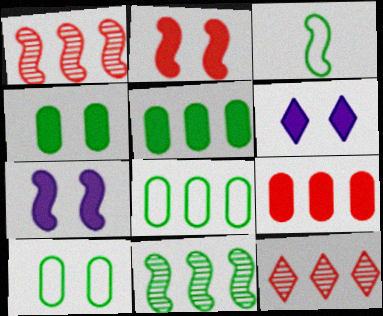[[1, 3, 7], 
[2, 4, 6]]